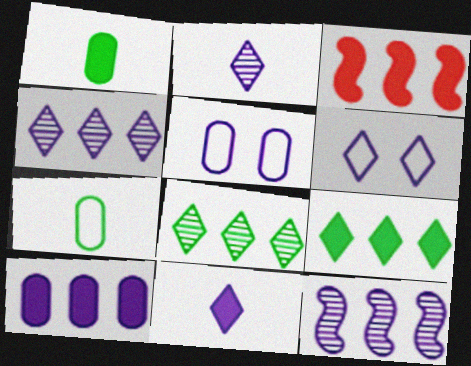[[3, 9, 10], 
[4, 6, 11], 
[5, 11, 12]]